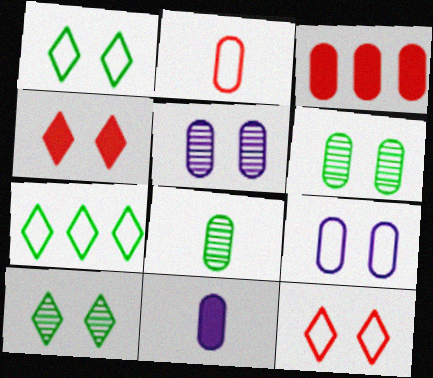[[2, 8, 11], 
[3, 8, 9]]